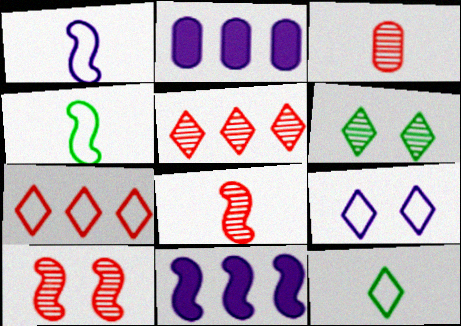[[2, 10, 12], 
[3, 5, 10], 
[4, 10, 11], 
[7, 9, 12]]